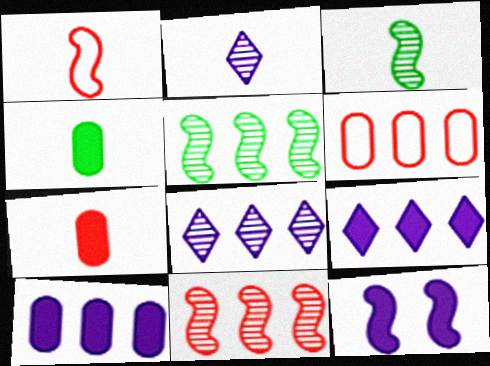[[1, 2, 4], 
[1, 5, 12], 
[5, 6, 9]]